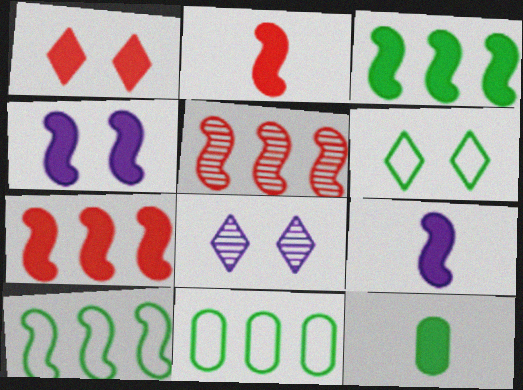[[1, 6, 8], 
[2, 3, 4], 
[2, 8, 11]]